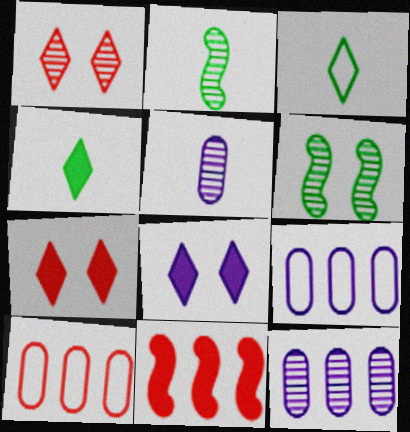[[1, 2, 12], 
[2, 7, 9], 
[2, 8, 10]]